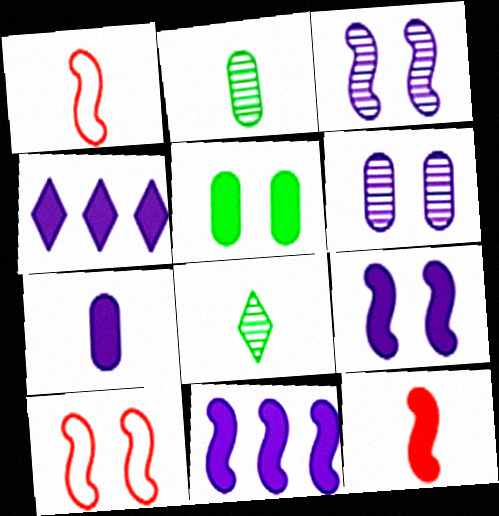[[1, 7, 8], 
[2, 4, 10], 
[4, 5, 12], 
[4, 7, 9]]